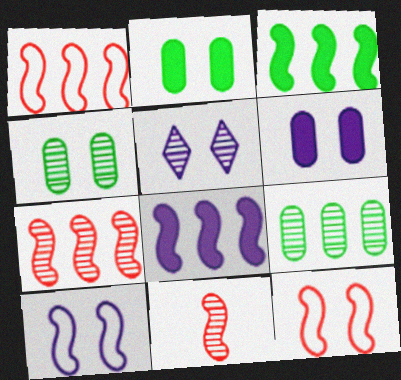[[2, 5, 12], 
[3, 10, 11], 
[5, 6, 10], 
[5, 9, 11]]